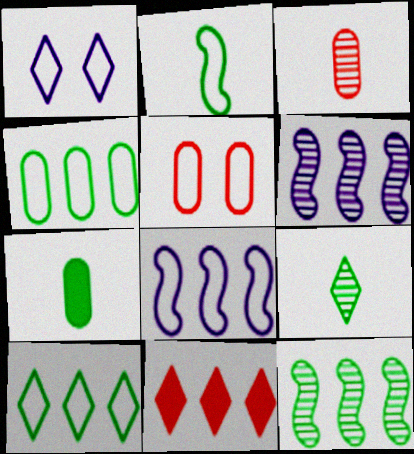[[1, 9, 11], 
[2, 7, 9], 
[4, 6, 11]]